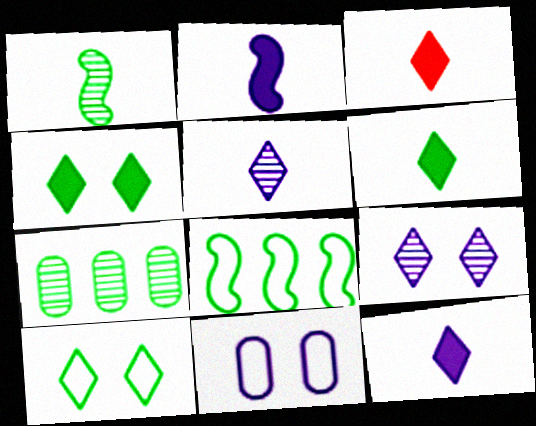[[3, 6, 12]]